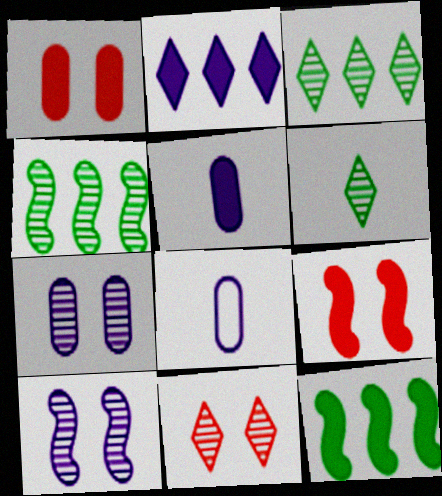[[2, 8, 10], 
[3, 8, 9], 
[8, 11, 12]]